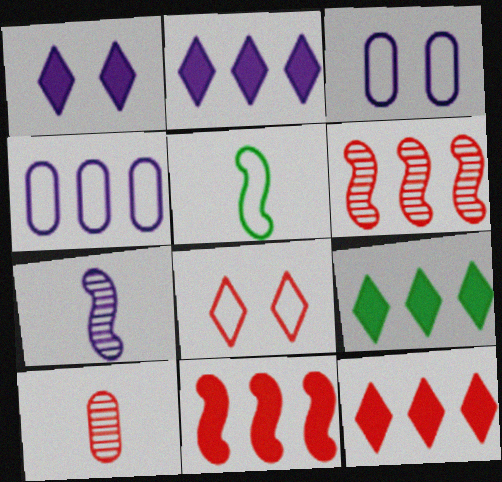[[1, 4, 7], 
[2, 3, 7], 
[2, 9, 12], 
[4, 5, 8], 
[4, 6, 9], 
[8, 10, 11]]